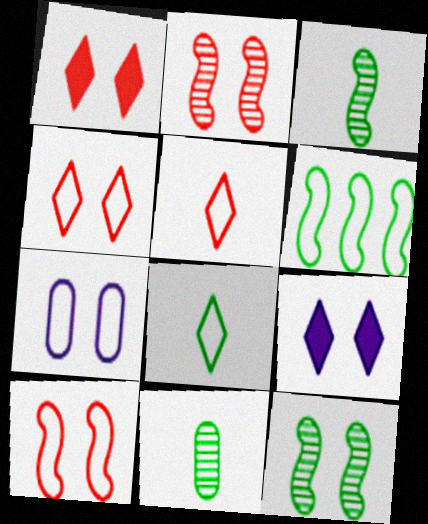[[1, 7, 12], 
[5, 6, 7]]